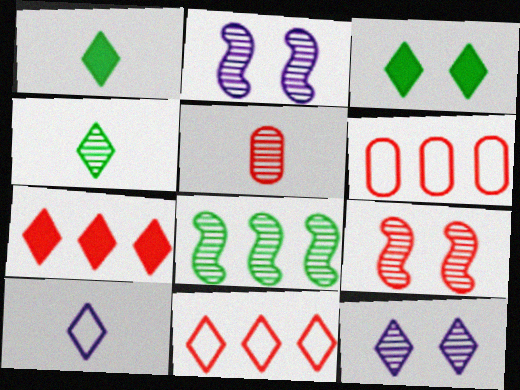[[1, 2, 6], 
[1, 11, 12], 
[5, 8, 12]]